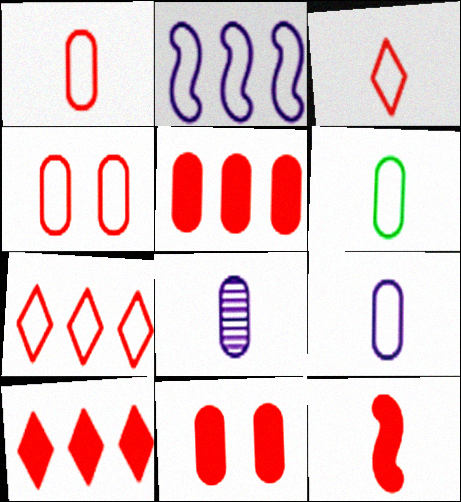[[1, 6, 9], 
[10, 11, 12]]